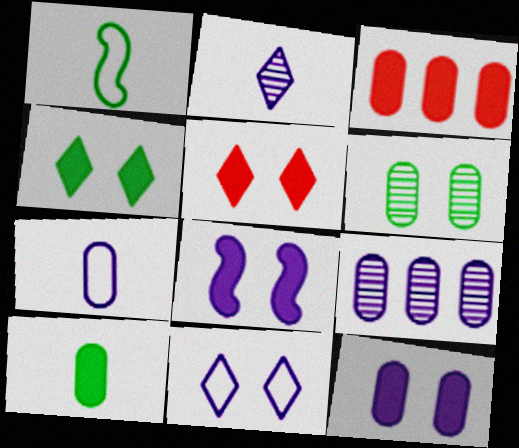[[1, 5, 9], 
[3, 6, 7], 
[3, 10, 12], 
[7, 9, 12]]